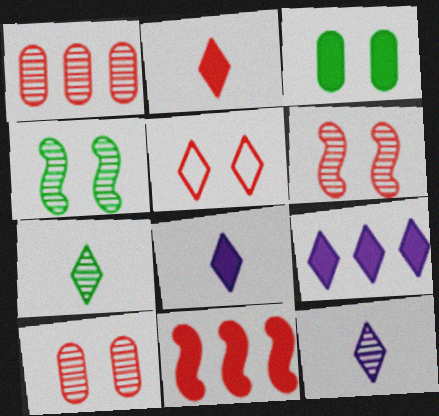[[1, 4, 12], 
[3, 8, 11], 
[5, 7, 9]]